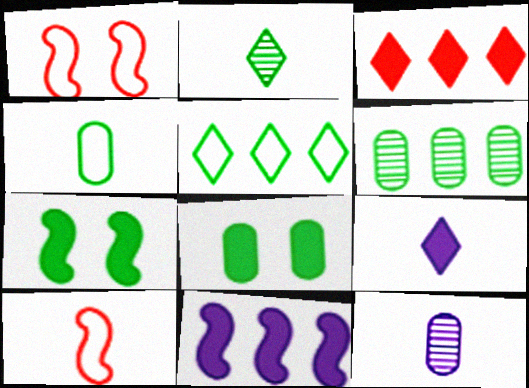[[1, 6, 9], 
[4, 6, 8]]